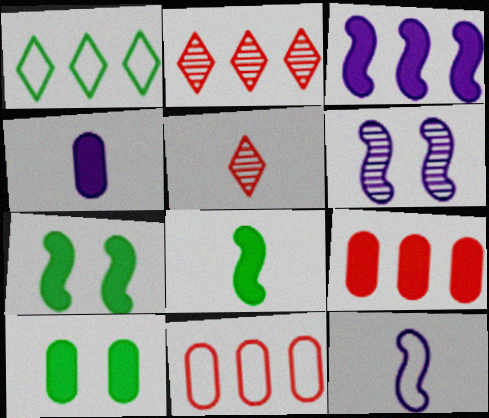[[2, 10, 12], 
[3, 6, 12], 
[4, 9, 10]]